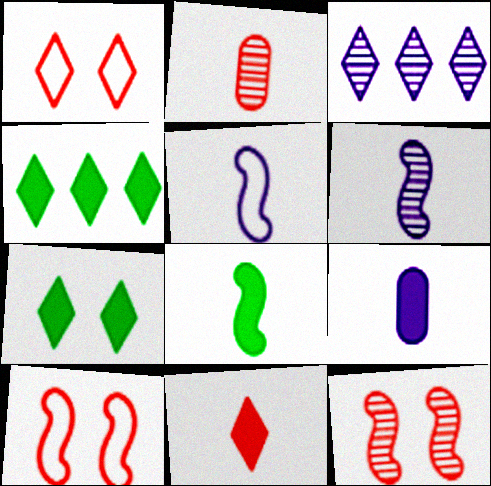[[8, 9, 11]]